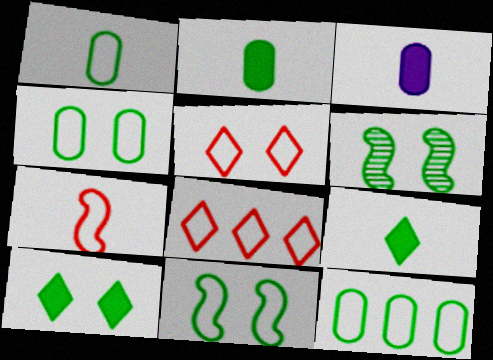[[1, 4, 12], 
[3, 6, 8], 
[4, 6, 10], 
[6, 9, 12]]